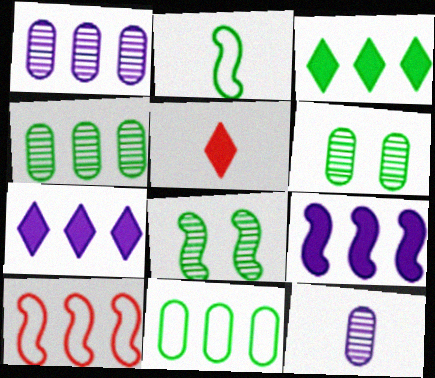[[1, 3, 10], 
[2, 3, 6], 
[2, 5, 12], 
[4, 7, 10]]